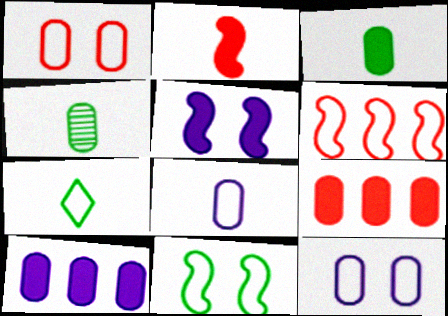[[1, 4, 10], 
[4, 9, 12], 
[6, 7, 12]]